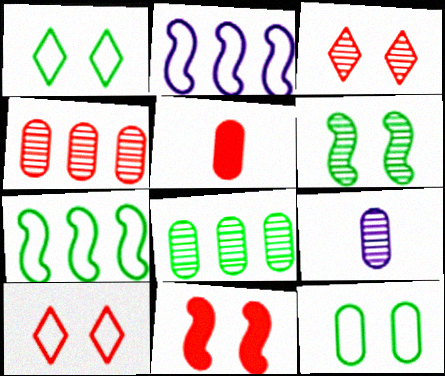[]